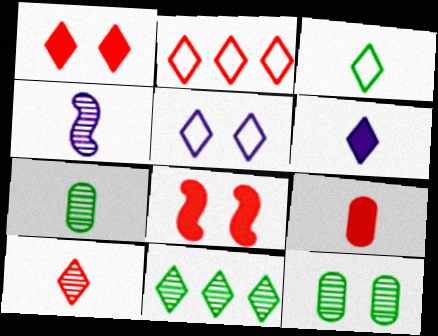[[1, 2, 10], 
[2, 3, 5], 
[3, 4, 9], 
[3, 6, 10], 
[4, 7, 10], 
[5, 8, 12]]